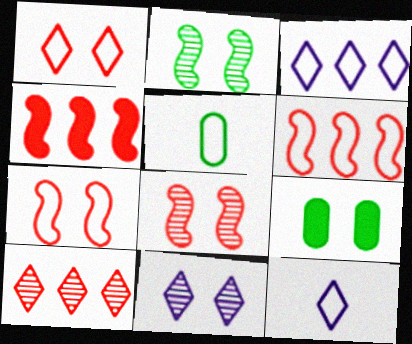[[3, 5, 7], 
[4, 5, 11], 
[7, 9, 11]]